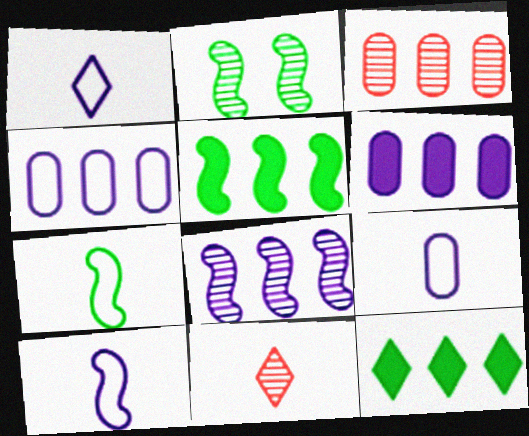[[1, 9, 10], 
[2, 5, 7]]